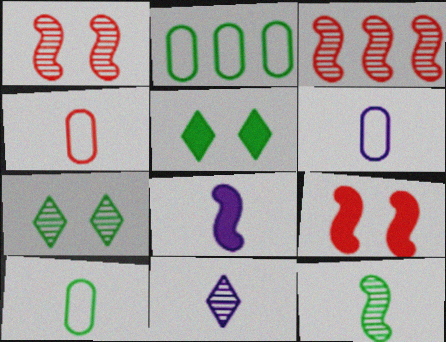[[2, 5, 12], 
[2, 9, 11], 
[3, 5, 6], 
[4, 6, 10], 
[6, 8, 11]]